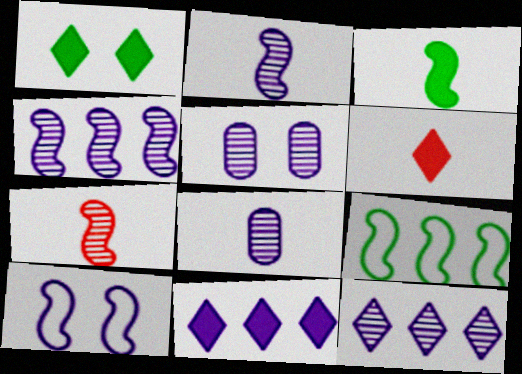[[1, 6, 11], 
[2, 5, 12], 
[5, 6, 9], 
[8, 10, 11]]